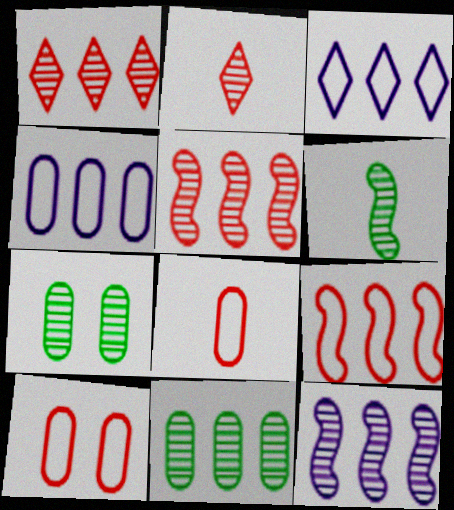[[1, 11, 12], 
[2, 7, 12]]